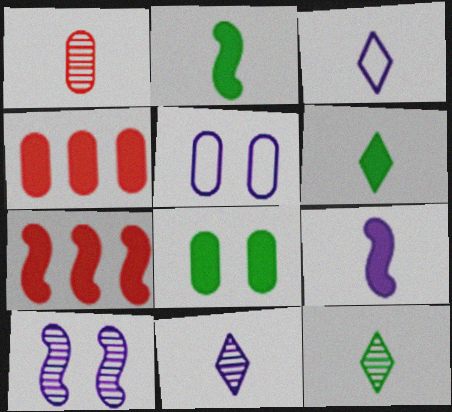[[1, 2, 3], 
[5, 7, 12]]